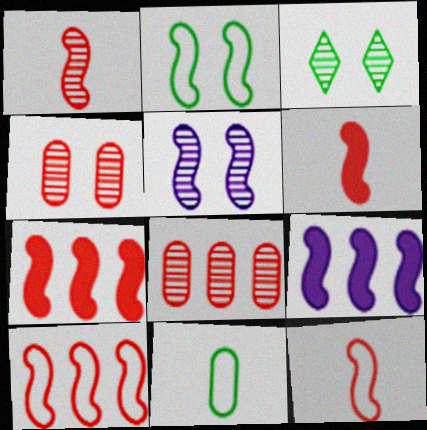[[1, 2, 9], 
[1, 6, 12], 
[3, 4, 5]]